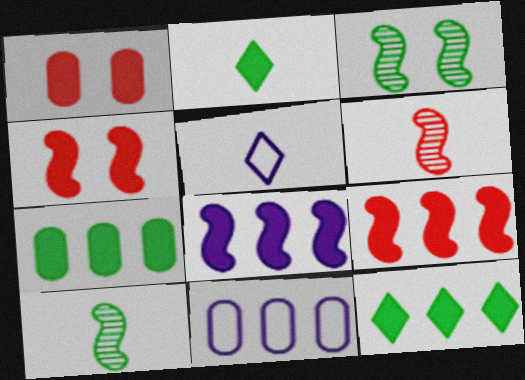[[1, 2, 8]]